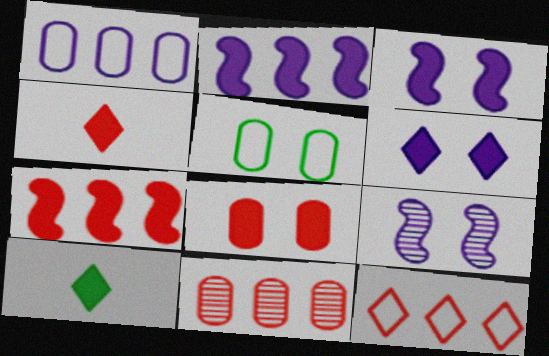[[2, 8, 10], 
[4, 7, 8], 
[7, 11, 12]]